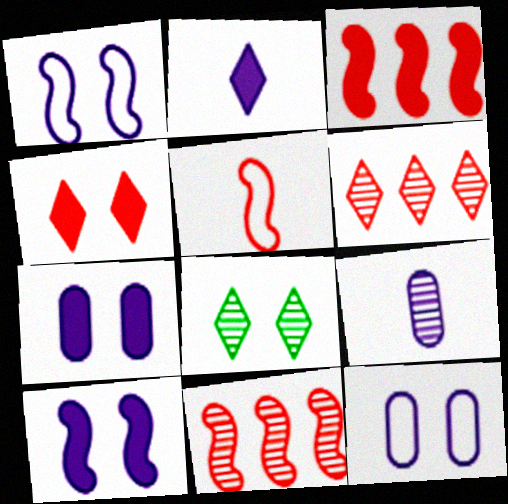[[8, 9, 11]]